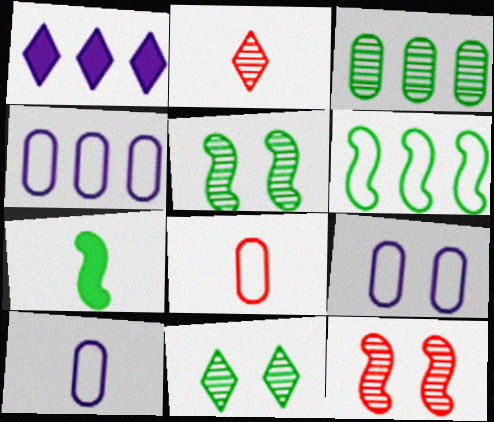[[1, 5, 8], 
[2, 7, 10], 
[4, 9, 10], 
[5, 6, 7]]